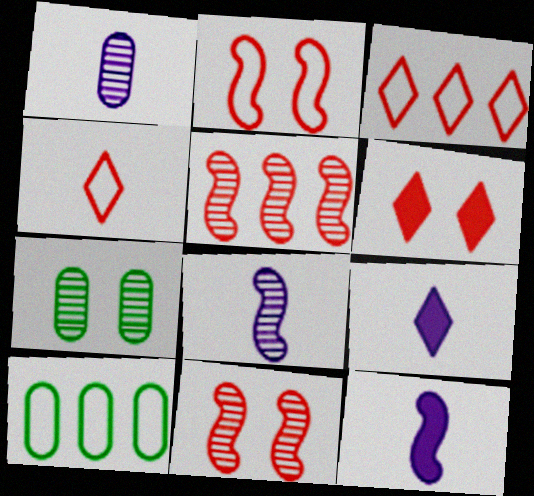[[3, 7, 12], 
[6, 8, 10], 
[9, 10, 11]]